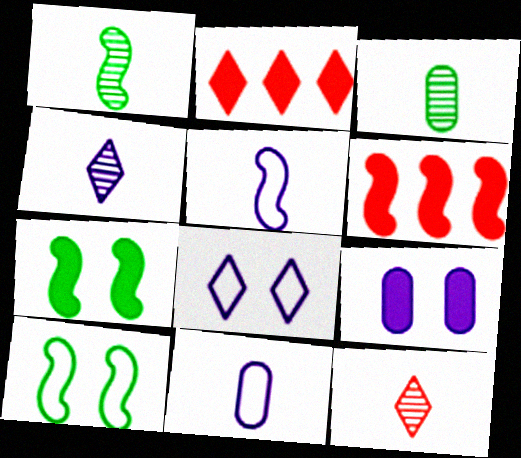[[3, 6, 8]]